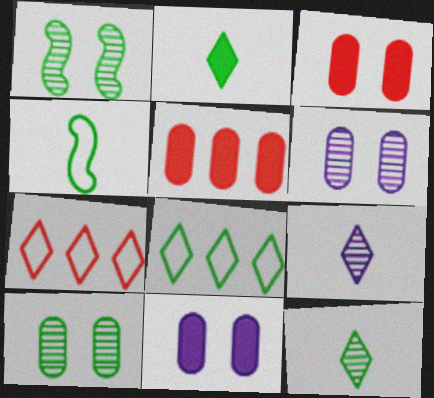[]